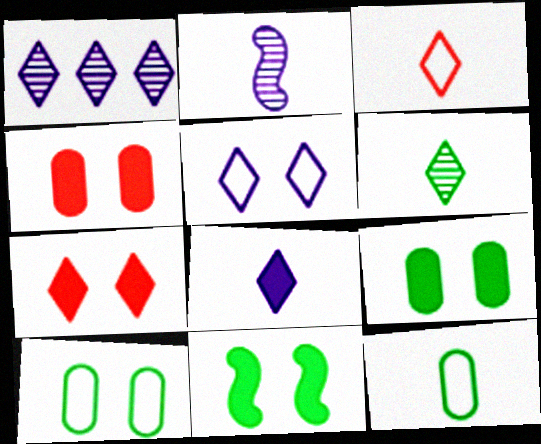[[1, 5, 8], 
[3, 6, 8]]